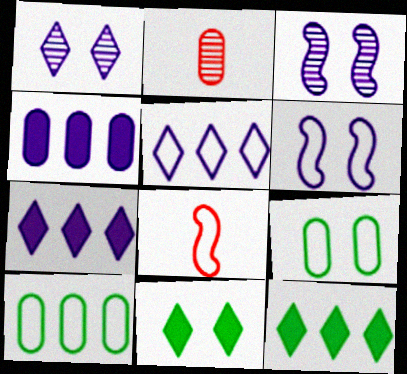[[2, 4, 9], 
[2, 6, 12], 
[5, 8, 9]]